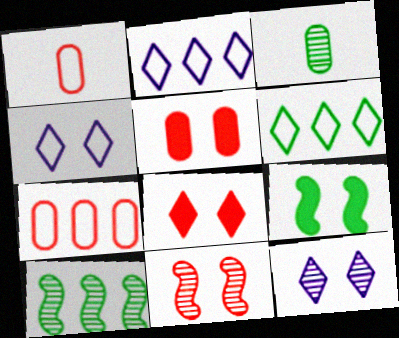[[3, 6, 9]]